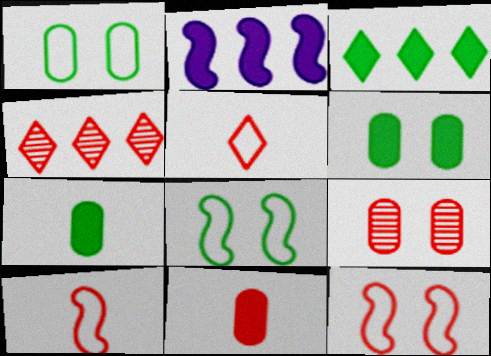[[4, 11, 12]]